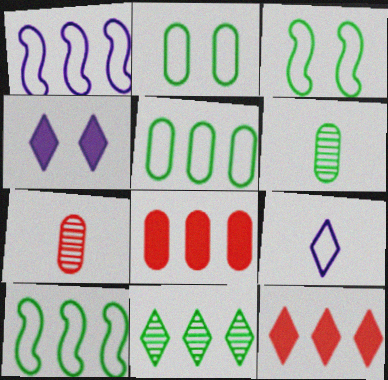[[1, 8, 11], 
[4, 7, 10]]